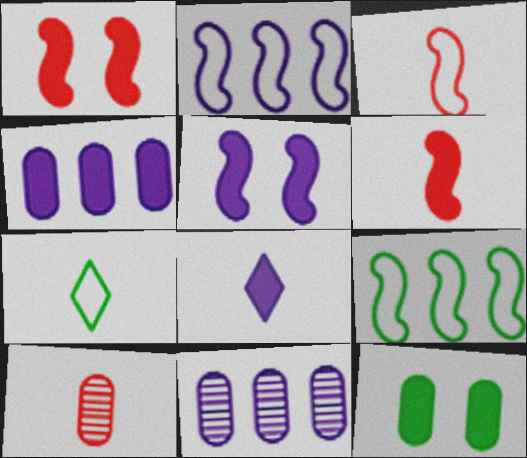[[1, 7, 11], 
[4, 5, 8]]